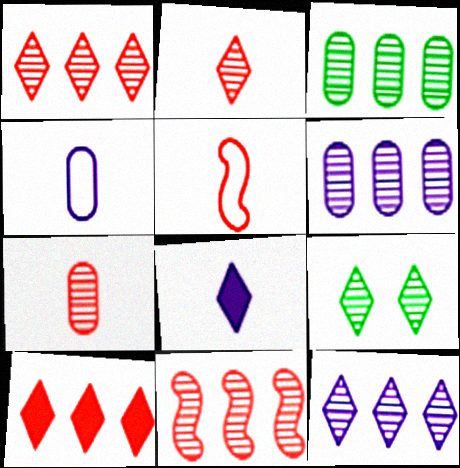[[2, 9, 12], 
[3, 11, 12]]